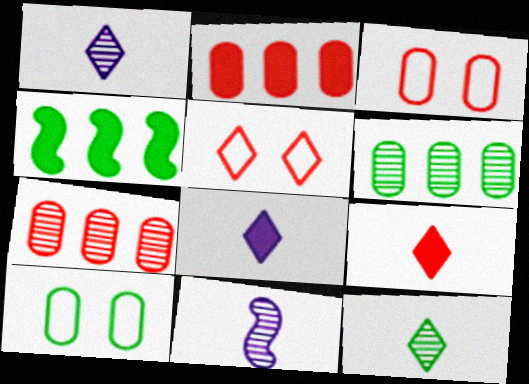[[1, 3, 4], 
[4, 10, 12]]